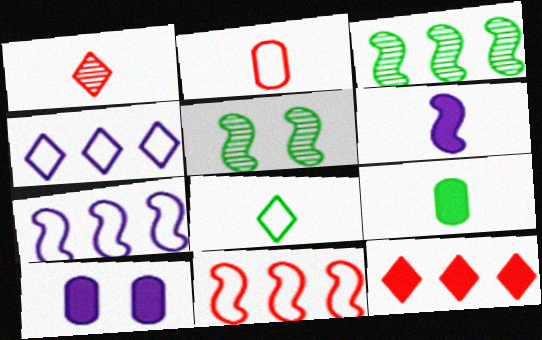[[5, 6, 11]]